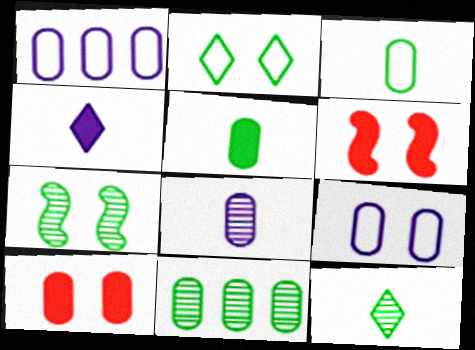[[1, 6, 12], 
[7, 11, 12]]